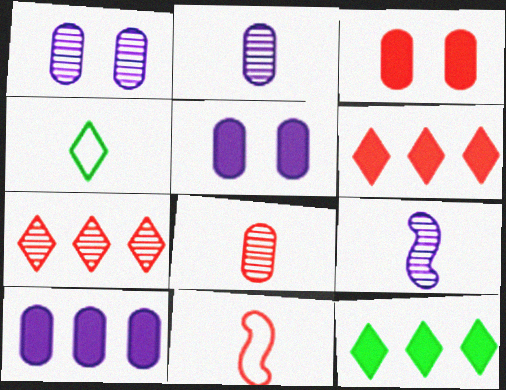[[1, 11, 12], 
[3, 7, 11]]